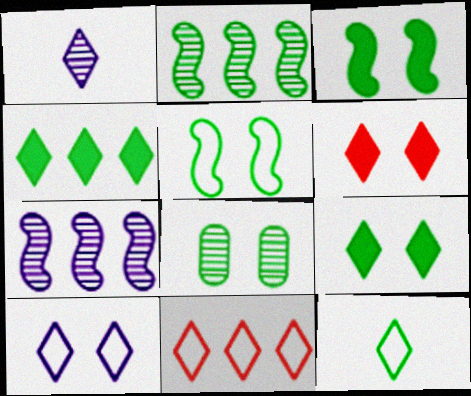[[1, 9, 11], 
[5, 8, 9], 
[10, 11, 12]]